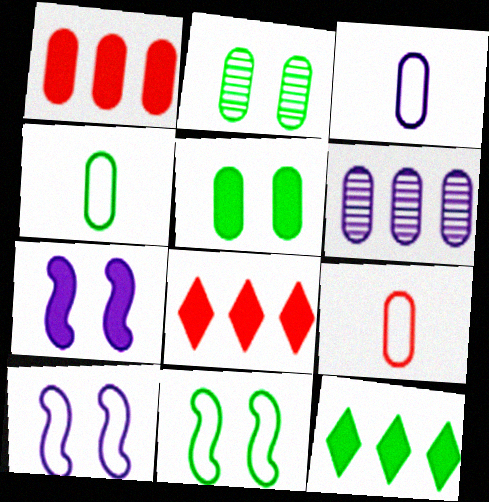[[1, 2, 3], 
[3, 4, 9], 
[5, 6, 9]]